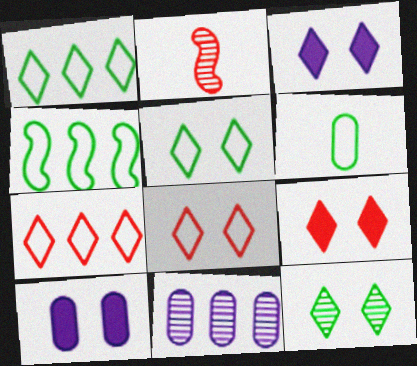[[1, 2, 10], 
[2, 11, 12], 
[3, 8, 12], 
[4, 5, 6]]